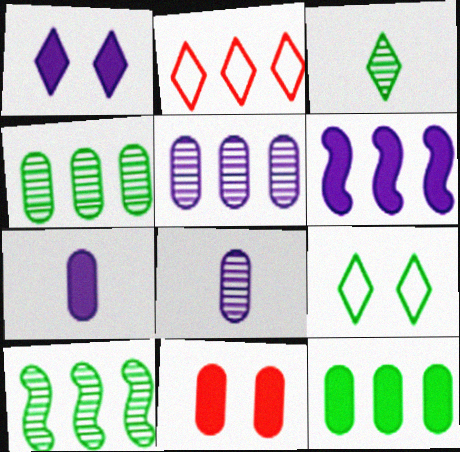[[1, 2, 3], 
[1, 6, 7], 
[2, 4, 6], 
[7, 11, 12]]